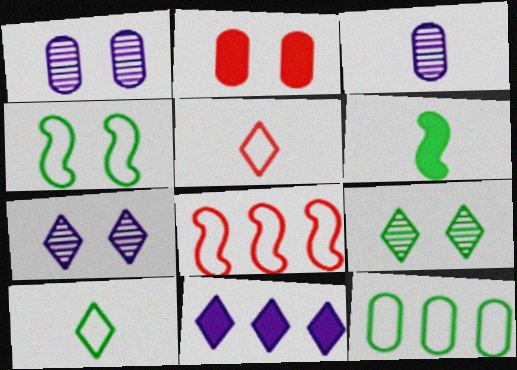[[2, 3, 12], 
[2, 4, 7], 
[2, 6, 11], 
[3, 5, 6], 
[4, 10, 12], 
[5, 9, 11], 
[6, 9, 12]]